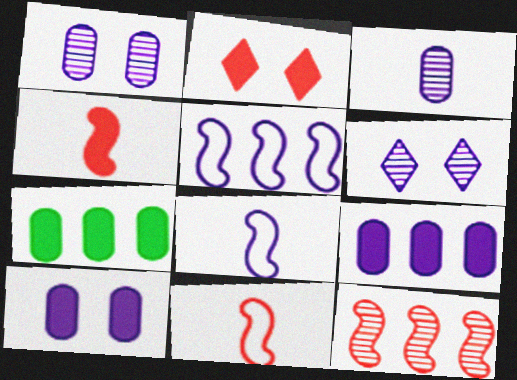[[6, 7, 11], 
[6, 8, 9]]